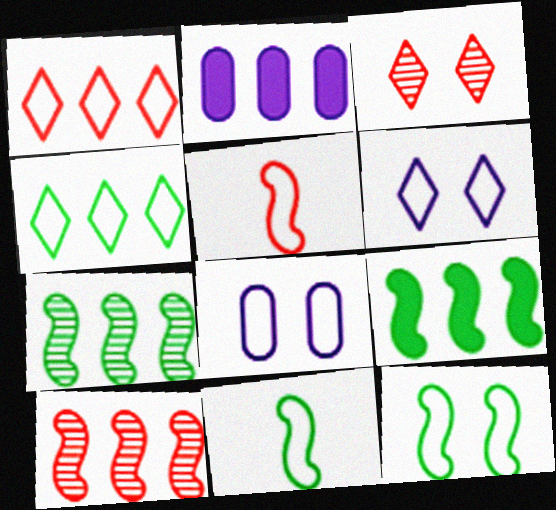[[1, 2, 7], 
[1, 8, 11], 
[2, 3, 11], 
[2, 4, 10], 
[4, 5, 8]]